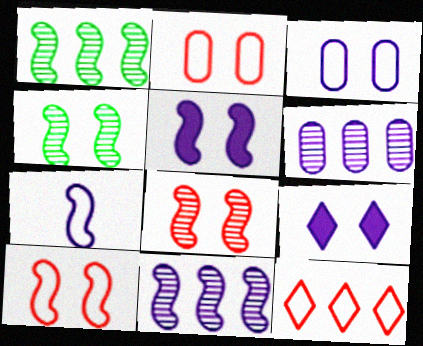[[2, 4, 9], 
[4, 5, 10], 
[5, 7, 11], 
[6, 7, 9]]